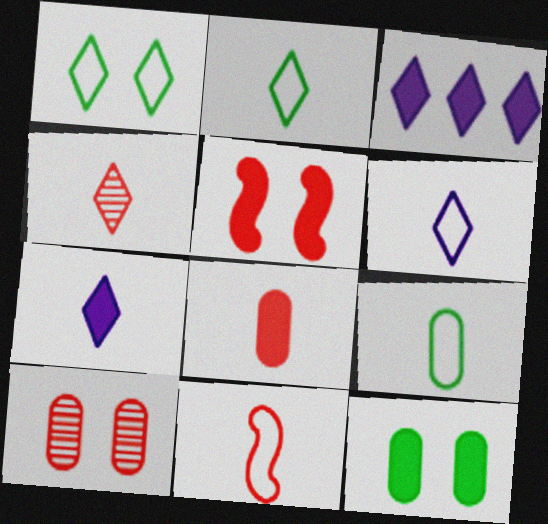[[1, 3, 4], 
[2, 4, 7], 
[4, 8, 11], 
[6, 9, 11]]